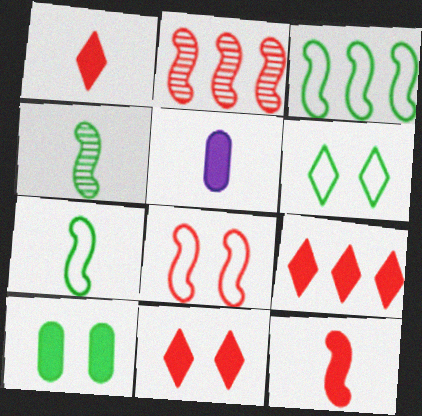[[1, 9, 11], 
[2, 5, 6], 
[2, 8, 12]]